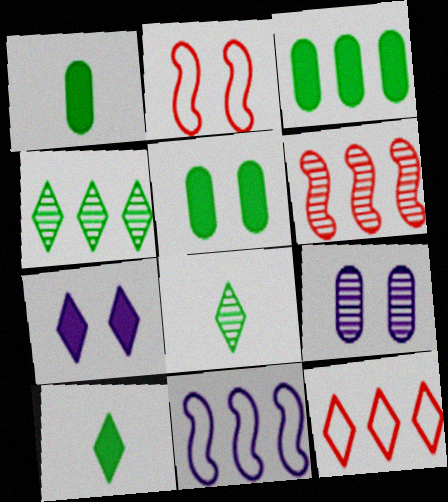[[1, 3, 5], 
[6, 8, 9], 
[7, 8, 12]]